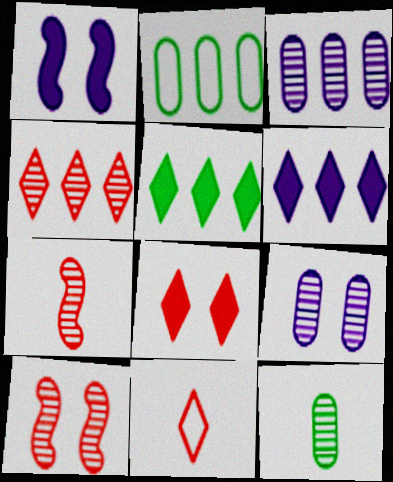[[4, 8, 11]]